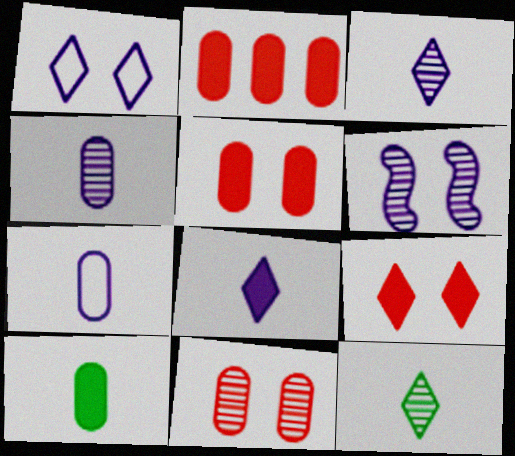[]